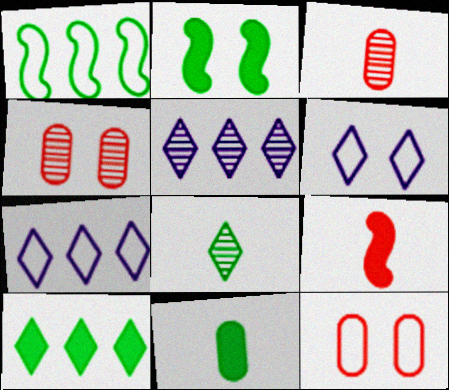[[2, 3, 7], 
[2, 4, 6], 
[2, 10, 11]]